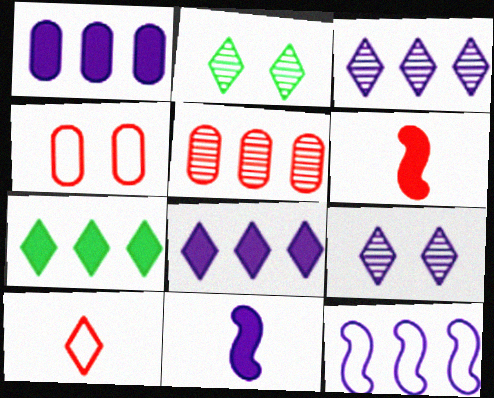[[1, 3, 12], 
[2, 8, 10], 
[5, 7, 12], 
[7, 9, 10]]